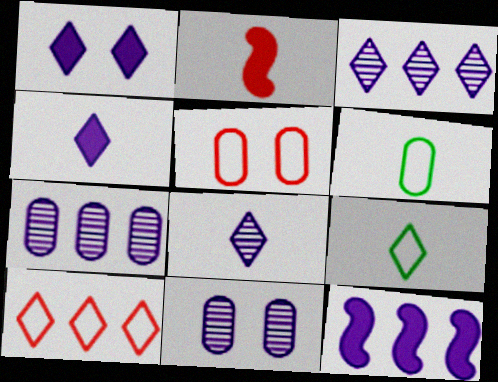[[2, 6, 8]]